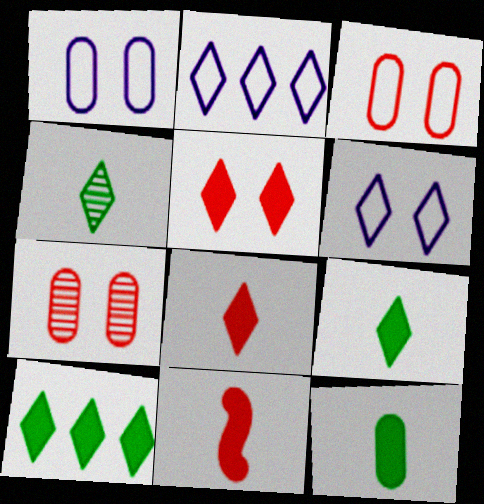[[2, 4, 5]]